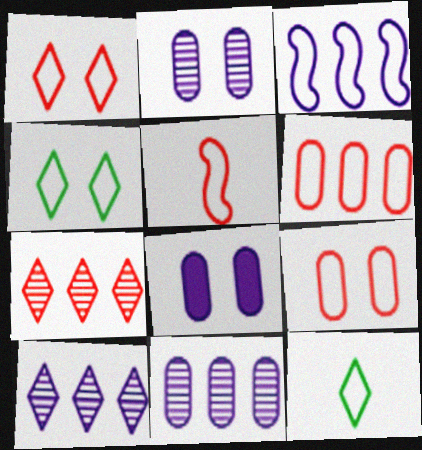[[1, 5, 6], 
[3, 9, 12]]